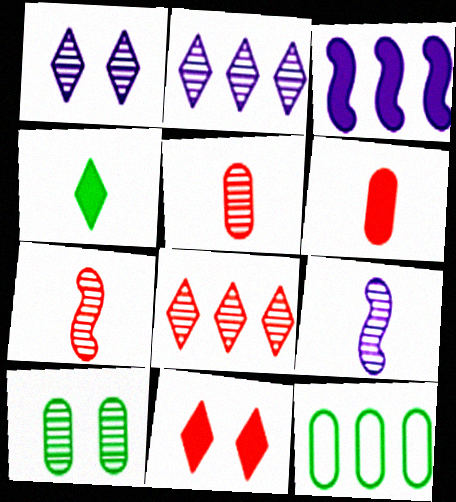[[2, 7, 10], 
[3, 8, 12], 
[8, 9, 10], 
[9, 11, 12]]